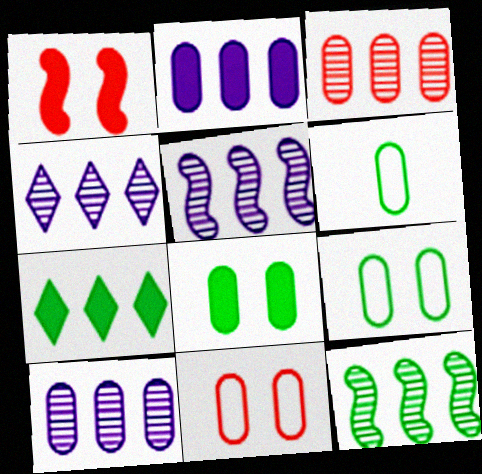[[1, 4, 6], 
[3, 4, 12], 
[4, 5, 10]]